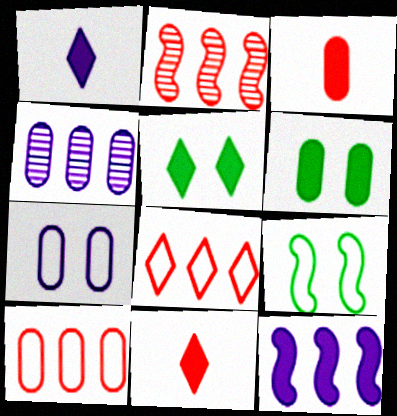[[3, 5, 12], 
[4, 9, 11], 
[6, 11, 12]]